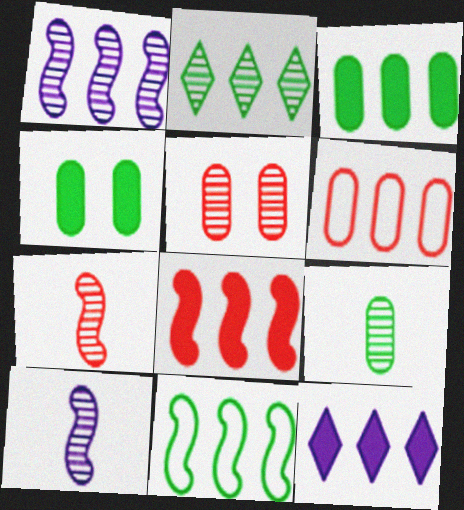[[1, 8, 11], 
[2, 3, 11], 
[2, 5, 10], 
[3, 8, 12]]